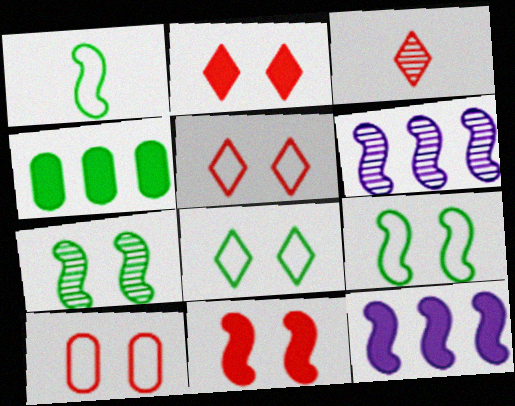[[1, 6, 11]]